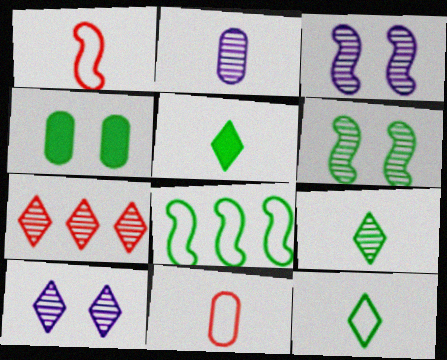[[1, 2, 5], 
[2, 6, 7], 
[4, 8, 9], 
[5, 9, 12], 
[7, 9, 10]]